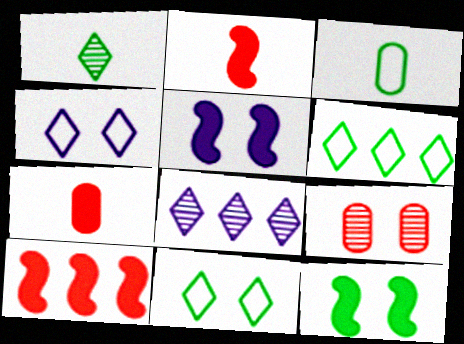[[4, 9, 12], 
[5, 9, 11]]